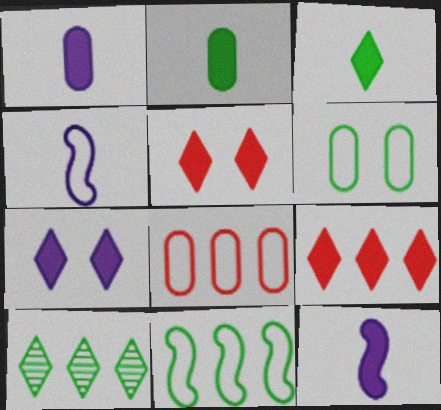[[3, 7, 9]]